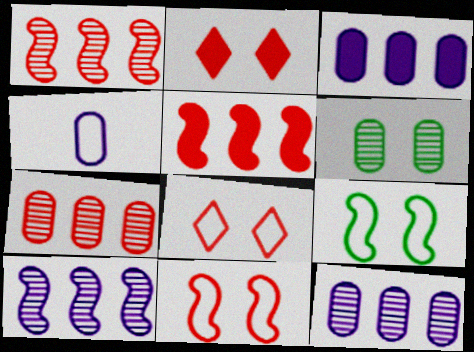[]